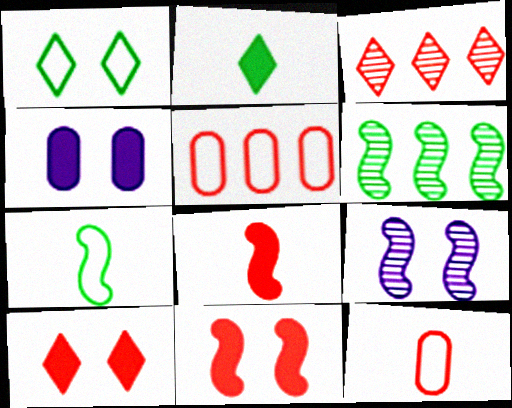[[2, 5, 9], 
[3, 4, 7], 
[3, 11, 12]]